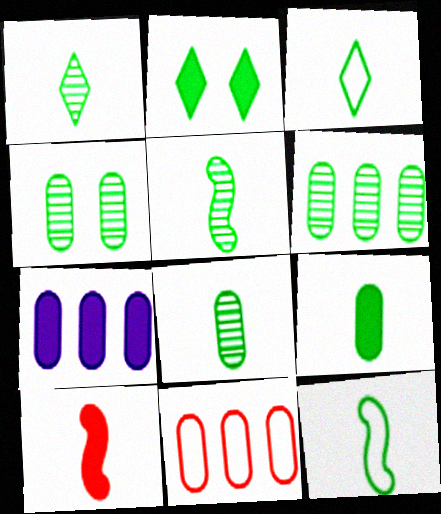[[1, 5, 8], 
[1, 9, 12], 
[2, 6, 12], 
[2, 7, 10], 
[3, 5, 9], 
[4, 6, 8], 
[6, 7, 11]]